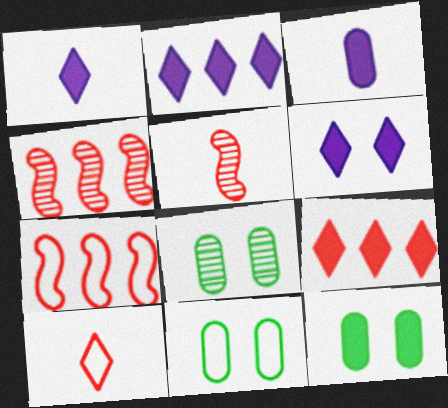[[1, 2, 6], 
[1, 4, 11], 
[1, 7, 8], 
[2, 5, 11], 
[8, 11, 12]]